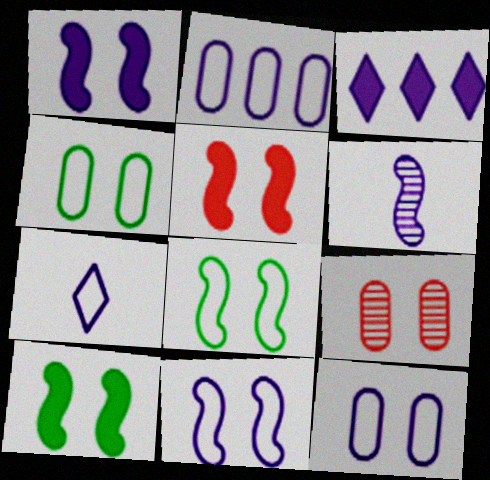[[1, 5, 10], 
[2, 7, 11], 
[3, 6, 12]]